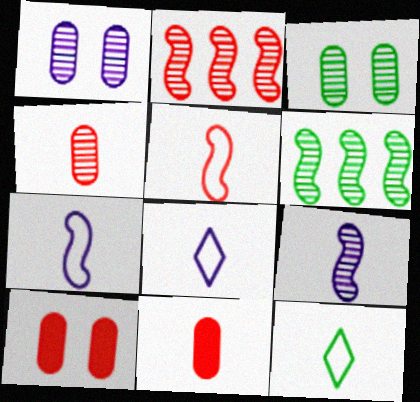[[6, 8, 10], 
[9, 11, 12]]